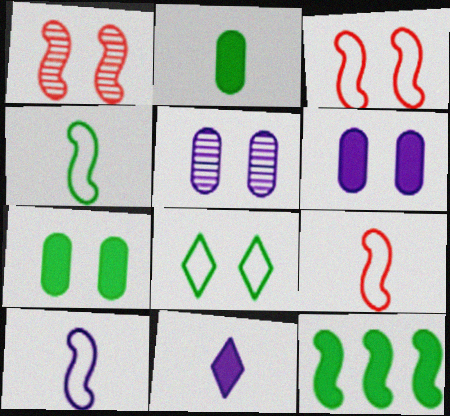[[1, 6, 8], 
[1, 10, 12], 
[4, 9, 10]]